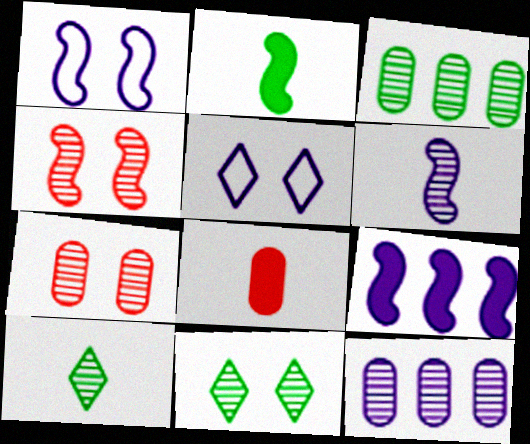[[1, 6, 9], 
[4, 10, 12]]